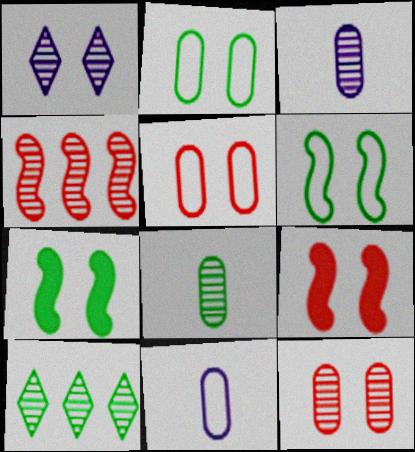[[1, 2, 9], 
[1, 4, 8], 
[1, 5, 7], 
[9, 10, 11]]